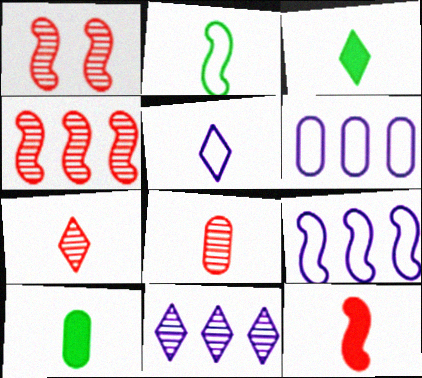[[1, 3, 6], 
[3, 5, 7]]